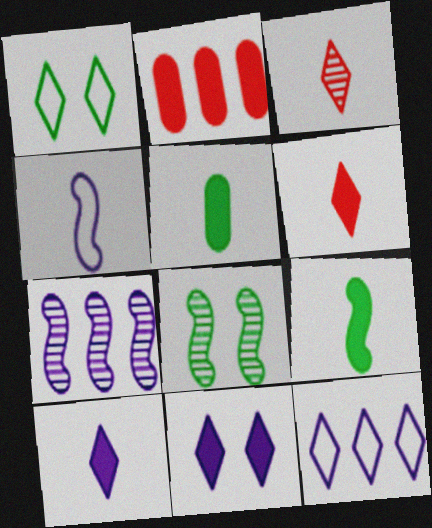[[2, 9, 11], 
[3, 4, 5]]